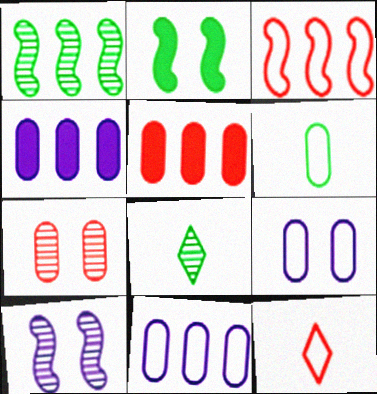[[4, 6, 7]]